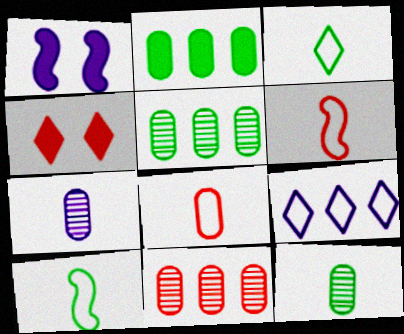[[1, 3, 11], 
[1, 7, 9], 
[4, 6, 11]]